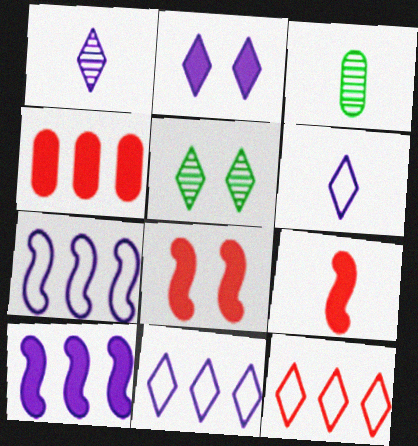[[1, 2, 11], 
[3, 6, 9], 
[3, 8, 11]]